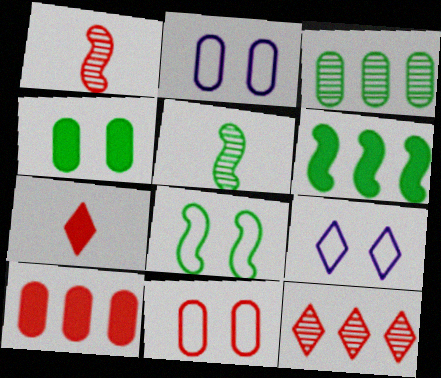[[5, 6, 8], 
[5, 9, 10], 
[8, 9, 11]]